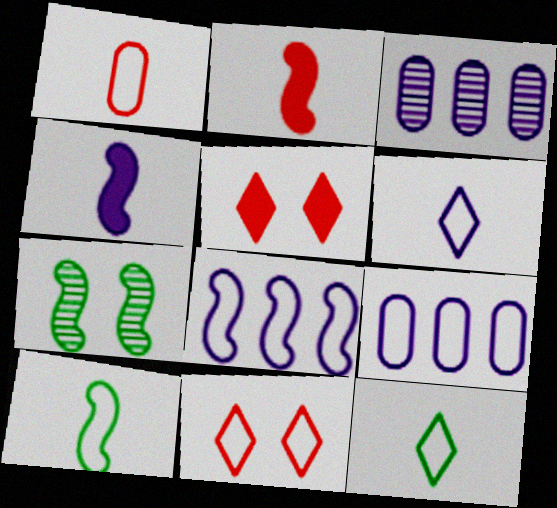[[1, 6, 10], 
[2, 7, 8], 
[3, 5, 10], 
[9, 10, 11]]